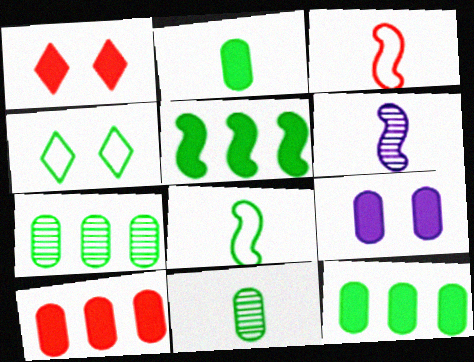[[2, 9, 10], 
[4, 5, 11], 
[4, 6, 10]]